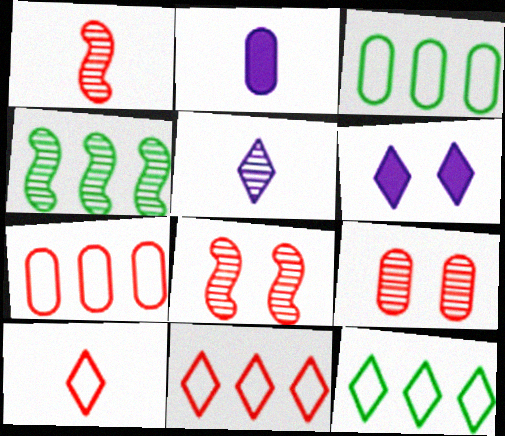[[1, 3, 6], 
[2, 3, 9], 
[2, 8, 12], 
[4, 5, 9]]